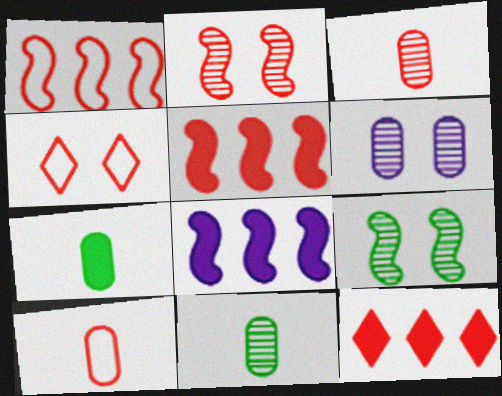[[1, 4, 10], 
[2, 10, 12], 
[3, 4, 5], 
[4, 8, 11]]